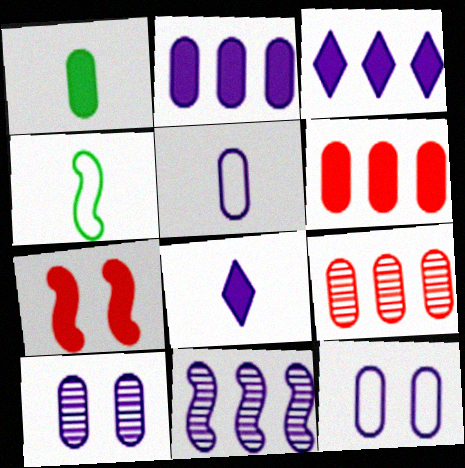[[1, 3, 7], 
[1, 9, 12], 
[2, 5, 10], 
[4, 7, 11], 
[8, 11, 12]]